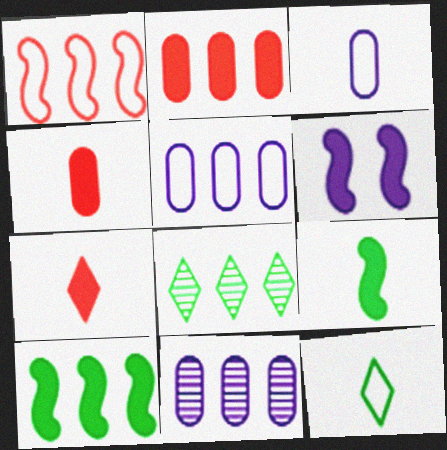[]